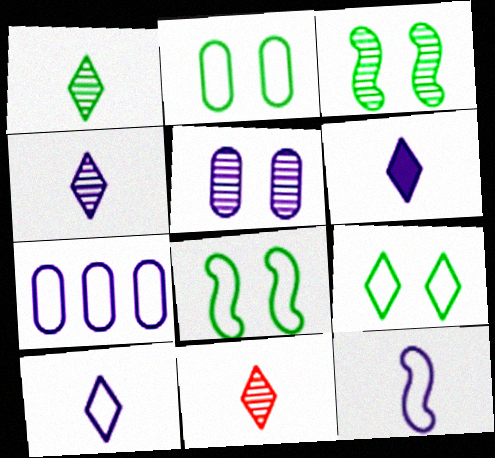[[1, 4, 11], 
[2, 8, 9], 
[4, 6, 10]]